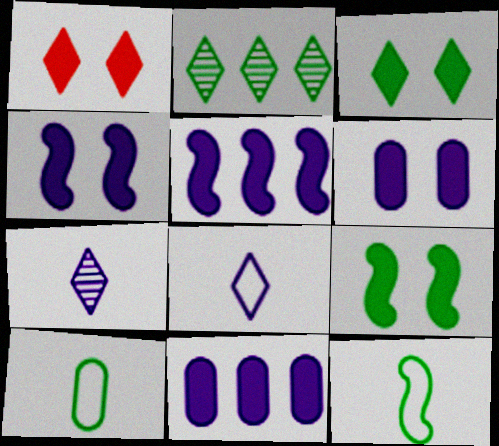[[1, 2, 8], 
[1, 6, 9], 
[2, 9, 10]]